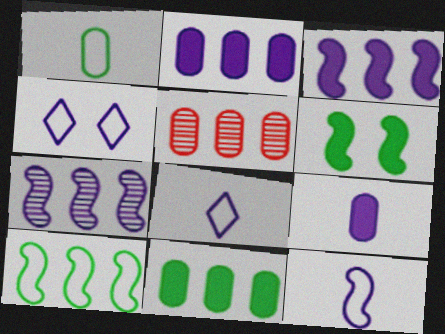[[4, 7, 9], 
[5, 6, 8]]